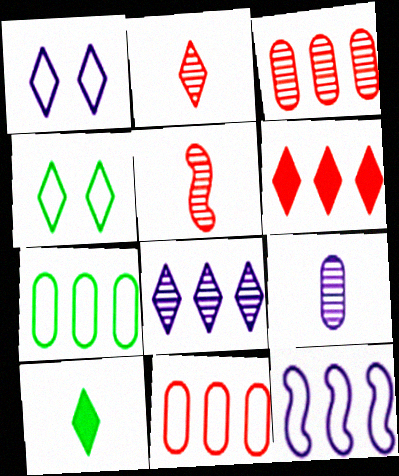[]